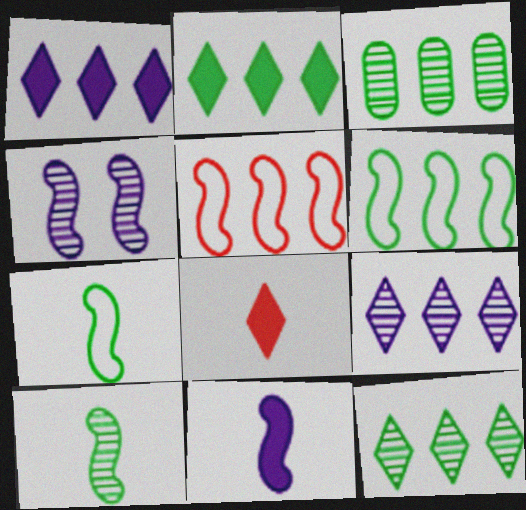[[1, 3, 5], 
[2, 3, 6]]